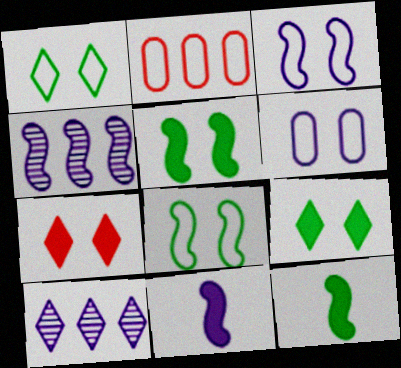[[3, 4, 11], 
[6, 10, 11]]